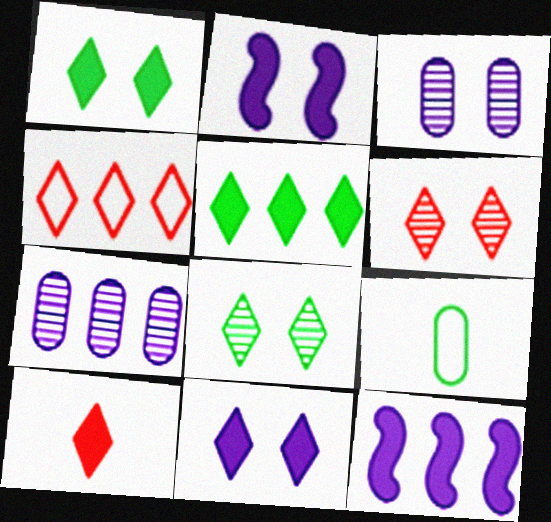[[4, 6, 10], 
[5, 10, 11], 
[6, 9, 12]]